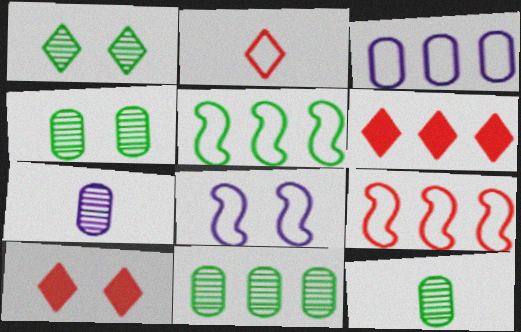[[4, 8, 10], 
[4, 11, 12], 
[5, 7, 10], 
[6, 8, 12]]